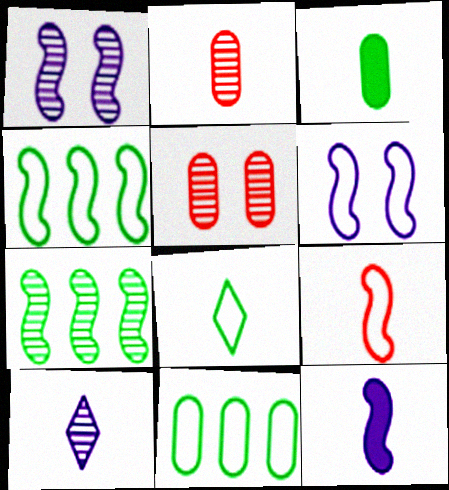[[2, 8, 12], 
[3, 9, 10], 
[4, 6, 9], 
[5, 7, 10]]